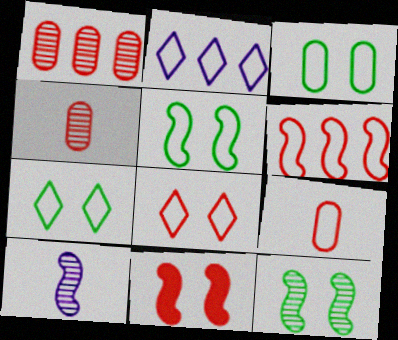[[2, 5, 9], 
[3, 5, 7], 
[6, 8, 9]]